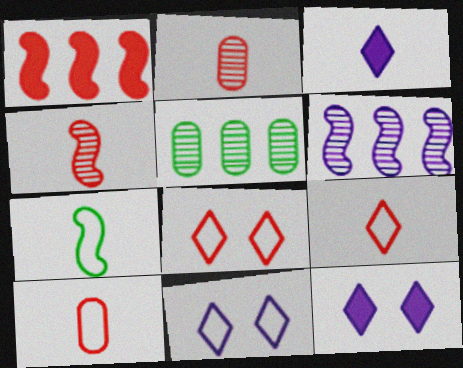[[1, 2, 8], 
[2, 3, 7]]